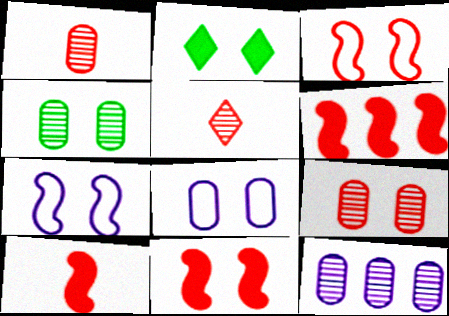[[1, 4, 12], 
[2, 7, 9], 
[6, 10, 11]]